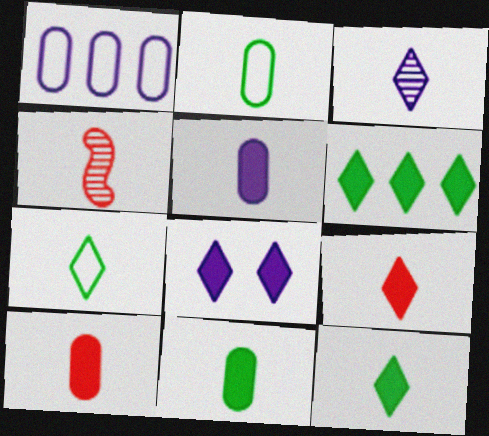[[3, 7, 9], 
[4, 5, 7], 
[5, 10, 11], 
[6, 8, 9]]